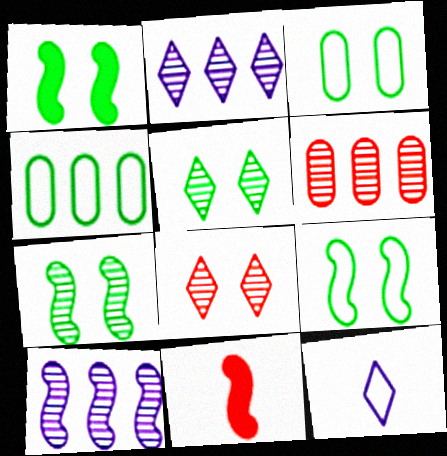[[1, 3, 5], 
[1, 6, 12], 
[1, 7, 9], 
[2, 3, 11], 
[9, 10, 11]]